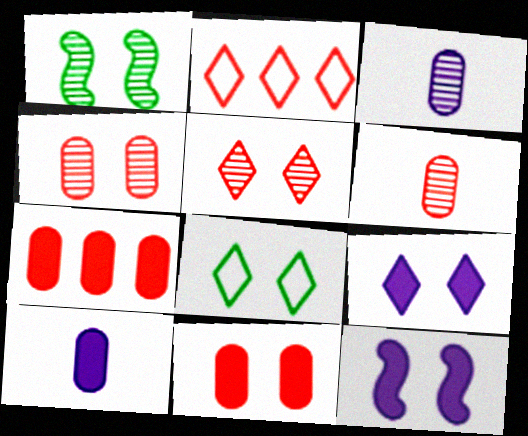[[1, 2, 10], 
[4, 8, 12], 
[5, 8, 9]]